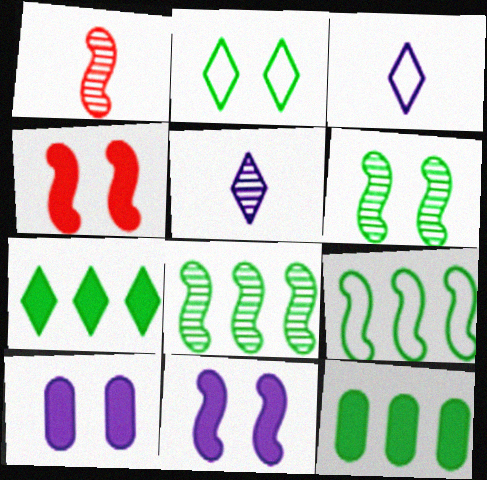[[1, 9, 11]]